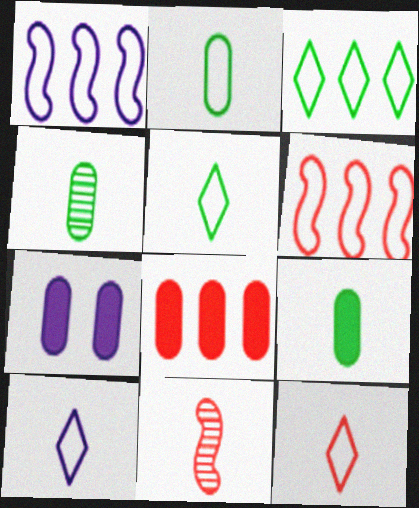[[2, 4, 9], 
[3, 7, 11], 
[5, 10, 12], 
[7, 8, 9], 
[9, 10, 11]]